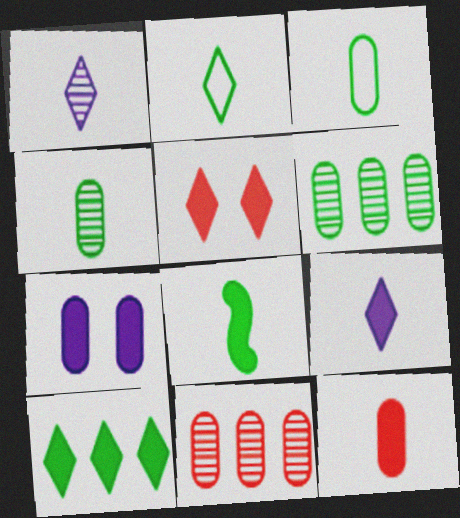[[2, 4, 8], 
[3, 7, 11], 
[5, 9, 10], 
[8, 9, 12]]